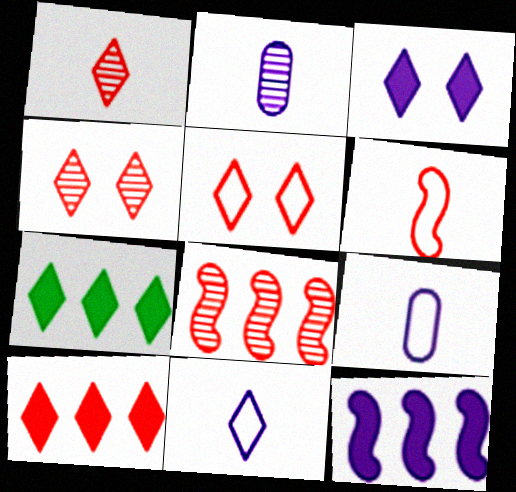[[1, 5, 10], 
[4, 7, 11]]